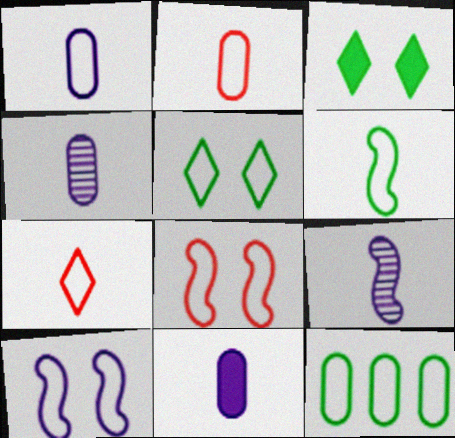[[1, 4, 11], 
[1, 6, 7], 
[5, 6, 12], 
[7, 10, 12]]